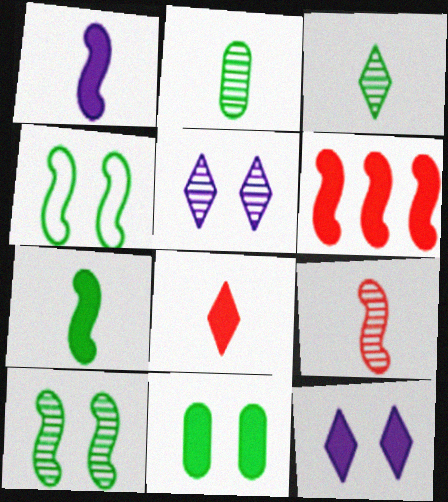[]